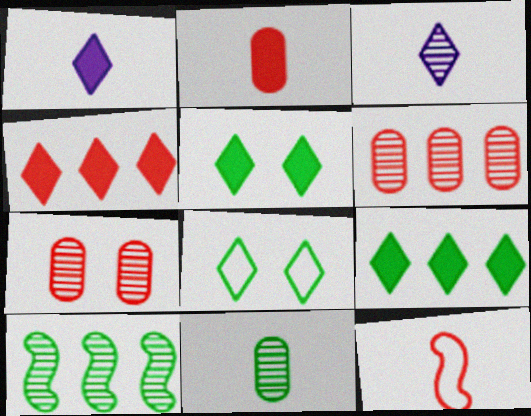[[1, 4, 5], 
[1, 11, 12], 
[3, 4, 8], 
[3, 7, 10], 
[4, 7, 12]]